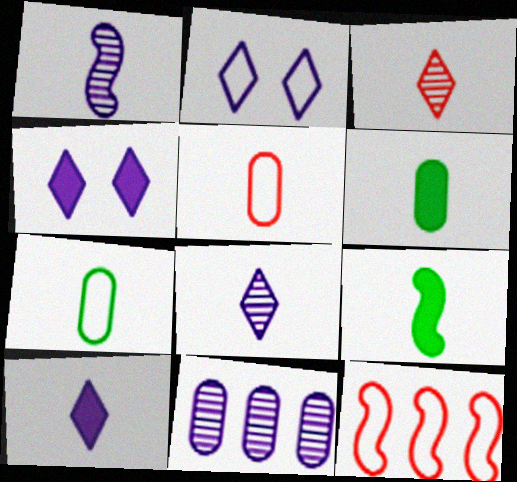[[2, 7, 12], 
[5, 8, 9]]